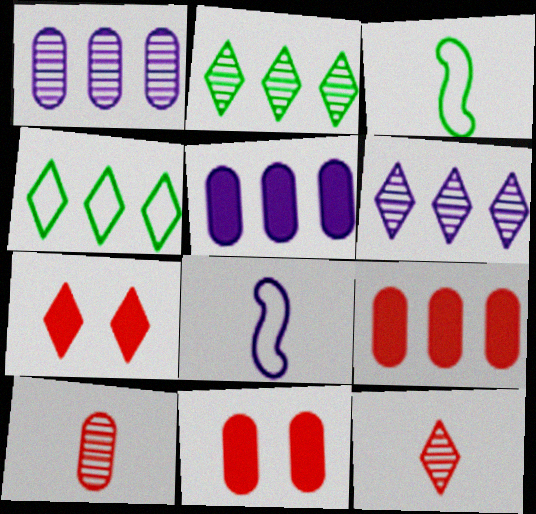[[1, 3, 7], 
[2, 8, 11], 
[3, 6, 11]]